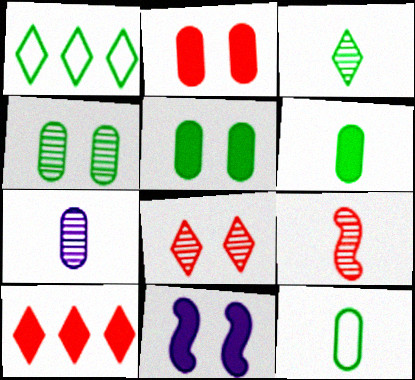[[3, 7, 9], 
[6, 10, 11]]